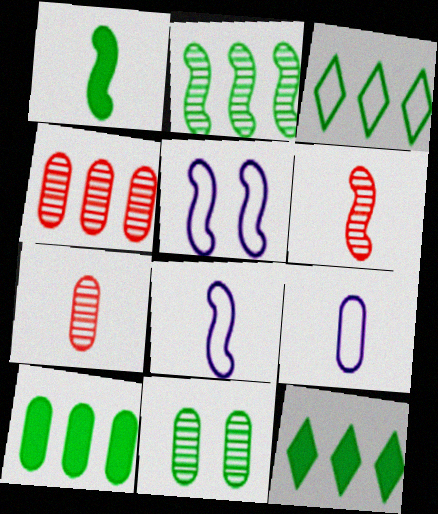[[1, 3, 11], 
[1, 6, 8], 
[2, 3, 10], 
[5, 7, 12]]